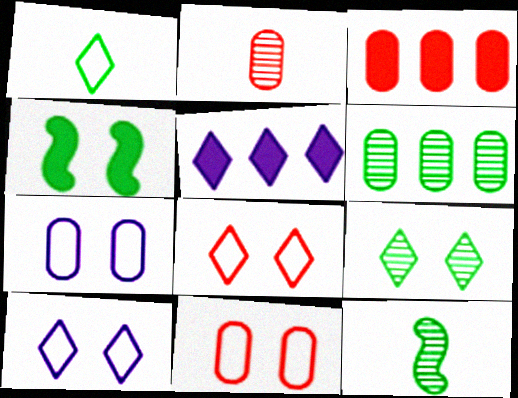[[1, 4, 6], 
[2, 3, 11], 
[3, 10, 12], 
[5, 11, 12], 
[6, 9, 12]]